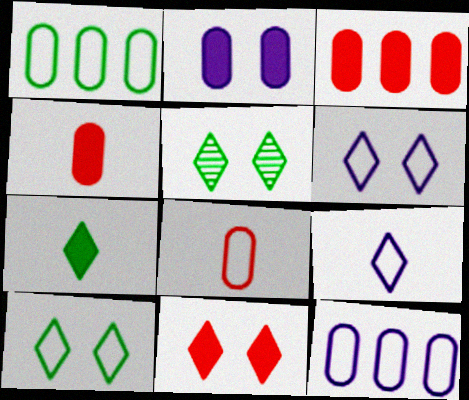[[5, 6, 11]]